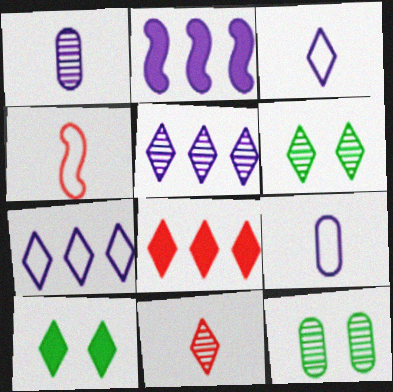[[3, 6, 8], 
[5, 6, 11], 
[7, 10, 11]]